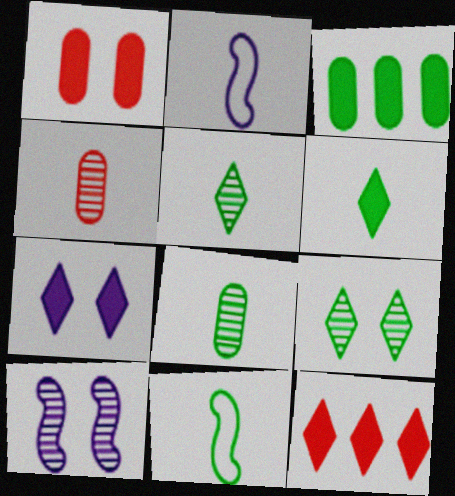[[2, 4, 6], 
[3, 9, 11], 
[6, 7, 12], 
[6, 8, 11]]